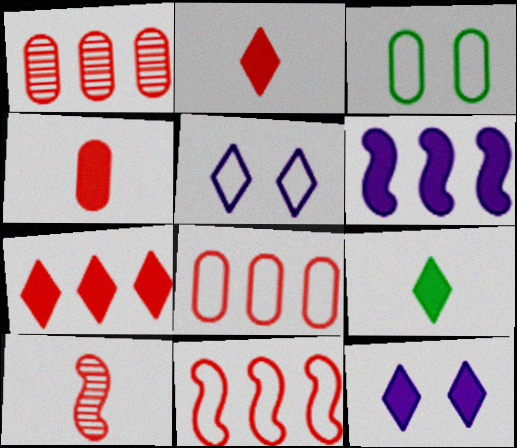[[1, 7, 11], 
[7, 9, 12]]